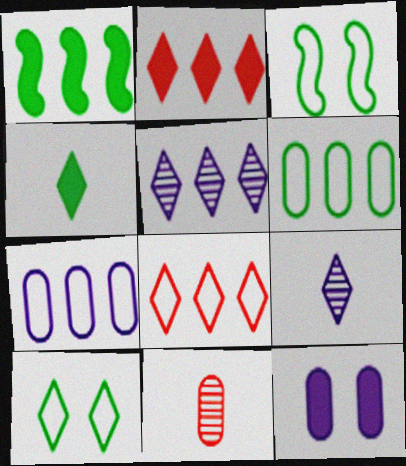[[2, 9, 10], 
[6, 11, 12]]